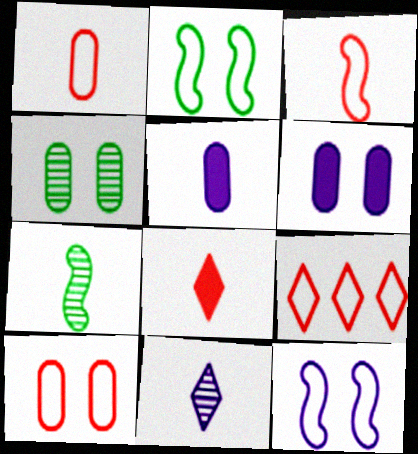[[3, 9, 10], 
[4, 6, 10], 
[6, 7, 9]]